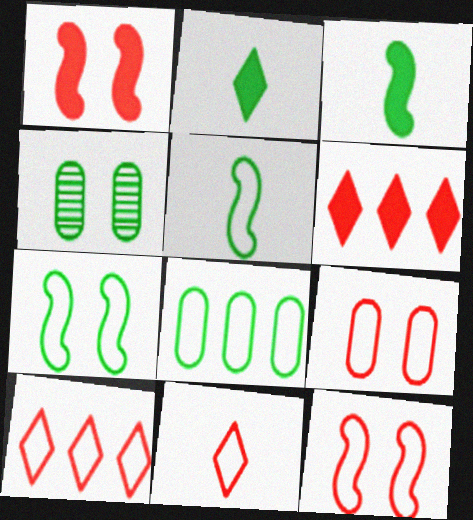[]